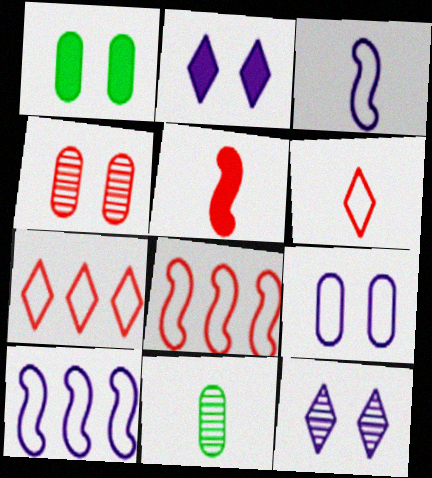[[1, 4, 9], 
[2, 8, 11], 
[4, 5, 7]]